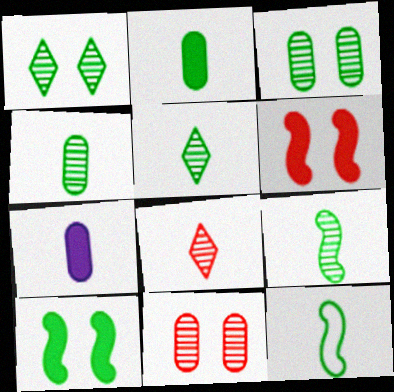[[2, 5, 12], 
[4, 5, 9], 
[7, 8, 12]]